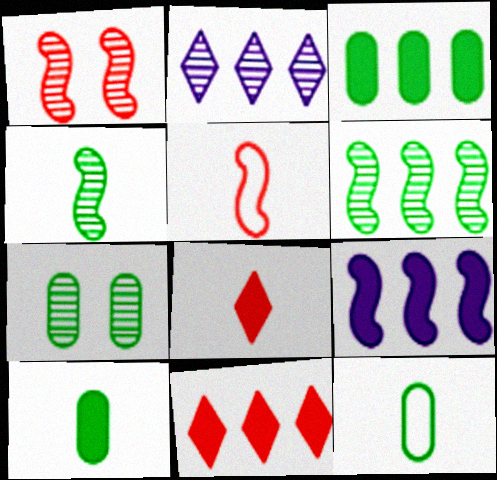[[3, 7, 12], 
[3, 9, 11]]